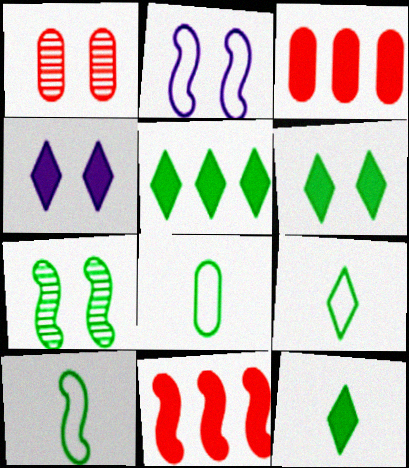[[1, 2, 6], 
[5, 6, 12], 
[5, 7, 8], 
[8, 9, 10]]